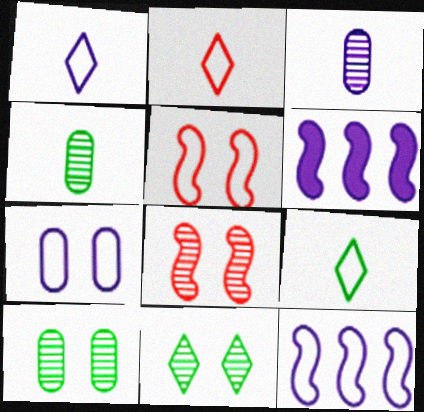[[1, 2, 9], 
[1, 7, 12], 
[2, 6, 10]]